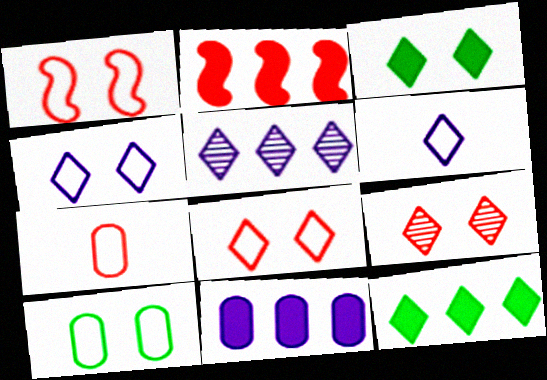[[1, 4, 10], 
[2, 7, 9], 
[2, 11, 12], 
[3, 4, 9], 
[6, 9, 12]]